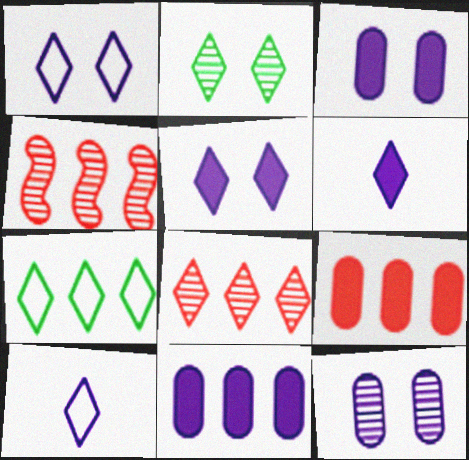[[4, 7, 11]]